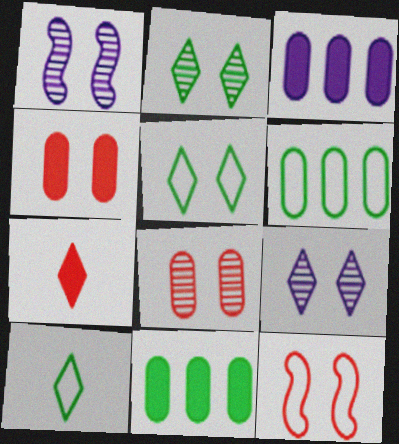[[1, 2, 8], 
[1, 4, 5], 
[1, 6, 7]]